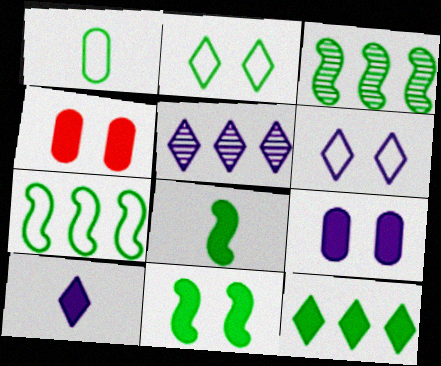[[1, 2, 7], 
[5, 6, 10]]